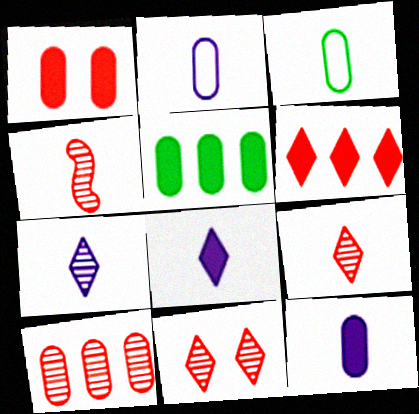[[1, 5, 12], 
[3, 4, 8], 
[4, 10, 11]]